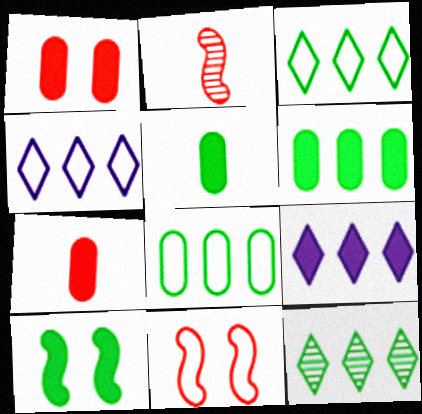[[7, 9, 10]]